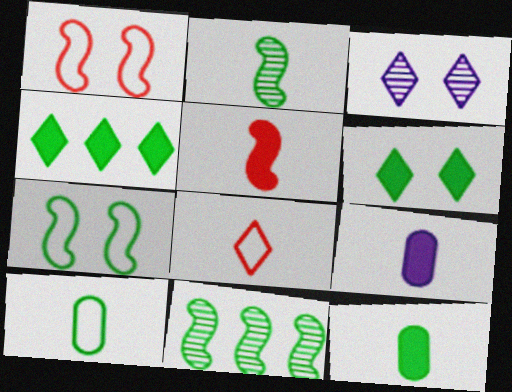[[2, 8, 9], 
[3, 4, 8], 
[6, 10, 11]]